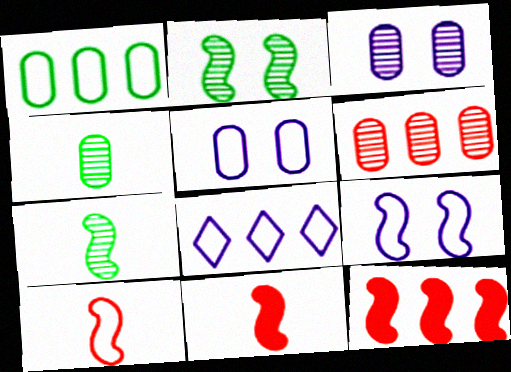[[3, 4, 6], 
[7, 9, 12]]